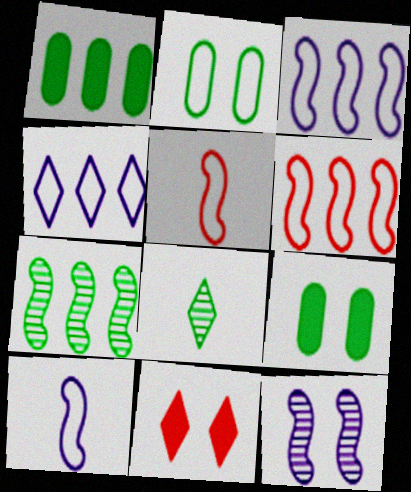[[2, 4, 5], 
[2, 11, 12], 
[4, 8, 11]]